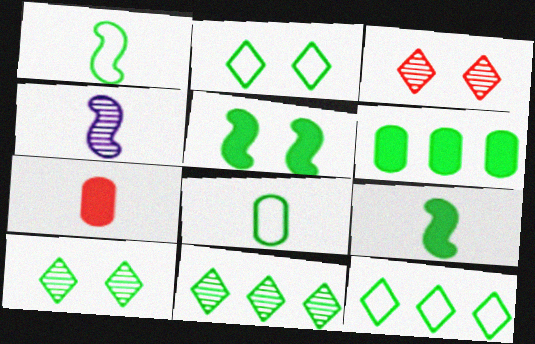[[1, 6, 10], 
[5, 8, 11]]